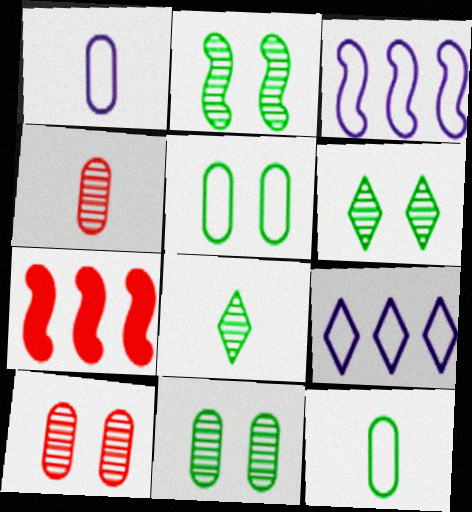[[1, 6, 7], 
[2, 6, 11]]